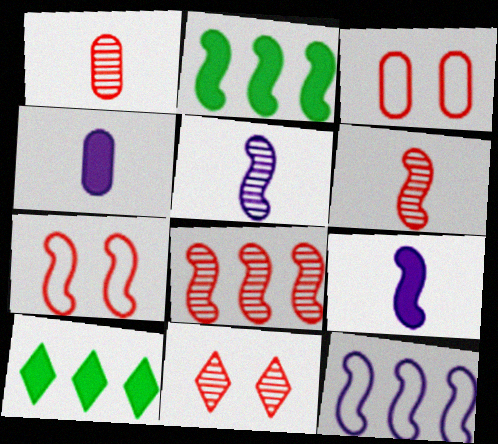[[1, 8, 11], 
[2, 5, 7], 
[2, 8, 12], 
[3, 5, 10]]